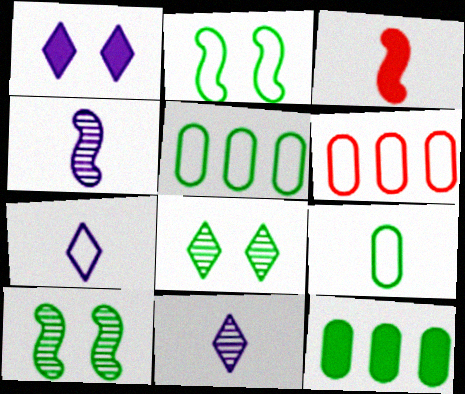[[1, 3, 12], 
[2, 6, 7], 
[3, 9, 11]]